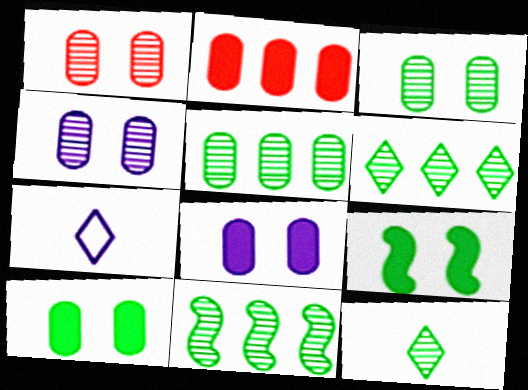[[1, 3, 4], 
[3, 11, 12], 
[5, 6, 11]]